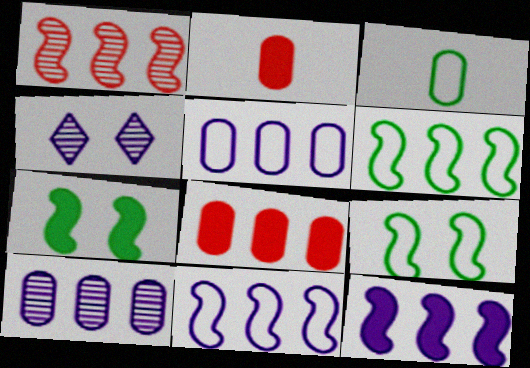[[1, 6, 12], 
[2, 4, 6]]